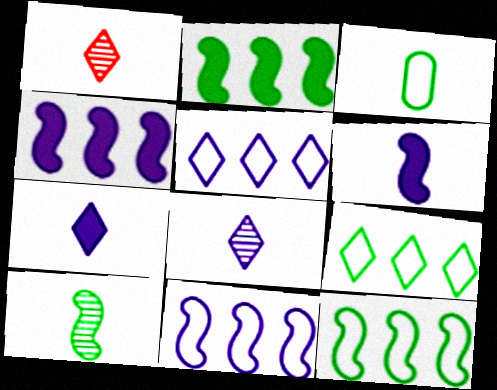[[1, 3, 6]]